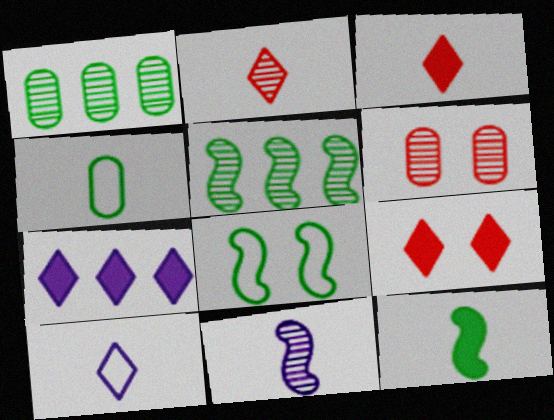[[3, 4, 11], 
[5, 8, 12]]